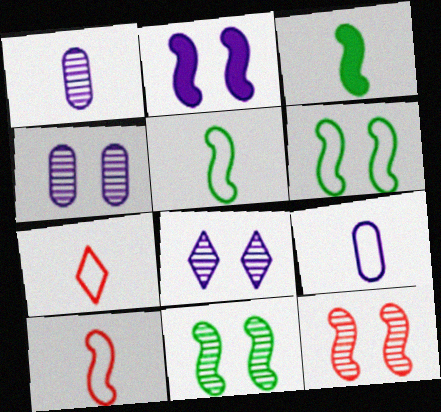[[1, 3, 7], 
[2, 6, 12], 
[5, 7, 9]]